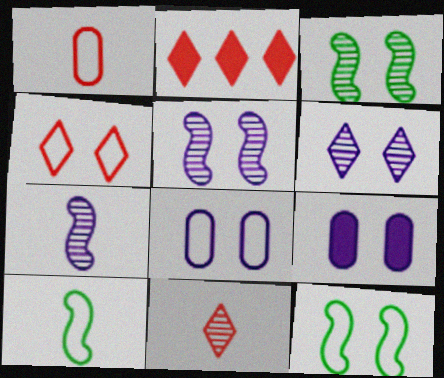[[2, 4, 11], 
[3, 4, 9], 
[4, 8, 12]]